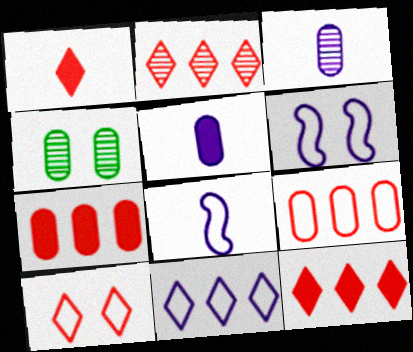[[1, 2, 10], 
[4, 5, 9], 
[4, 8, 12]]